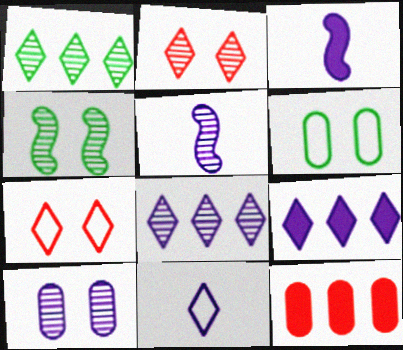[[2, 4, 10], 
[4, 11, 12], 
[5, 8, 10]]